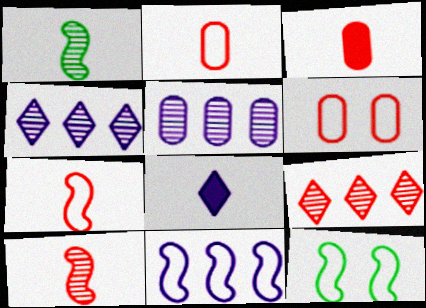[[1, 2, 8], 
[3, 4, 12], 
[7, 11, 12]]